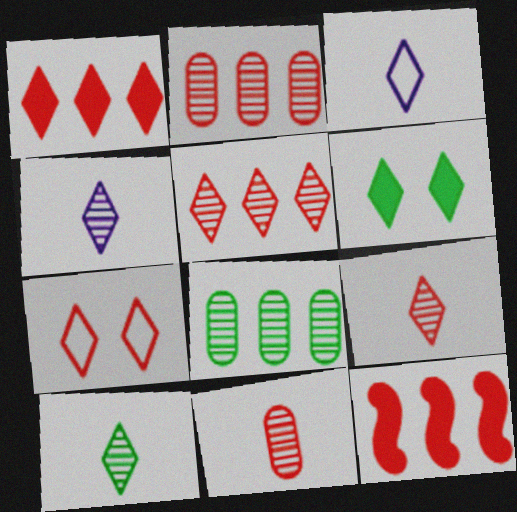[[1, 7, 9], 
[3, 5, 6], 
[4, 9, 10], 
[7, 11, 12]]